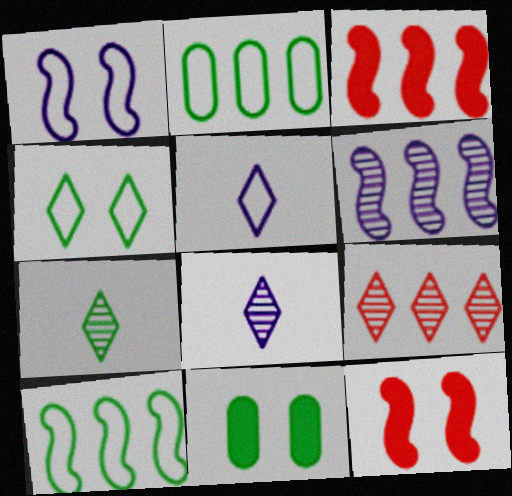[[2, 8, 12], 
[3, 6, 10], 
[7, 10, 11]]